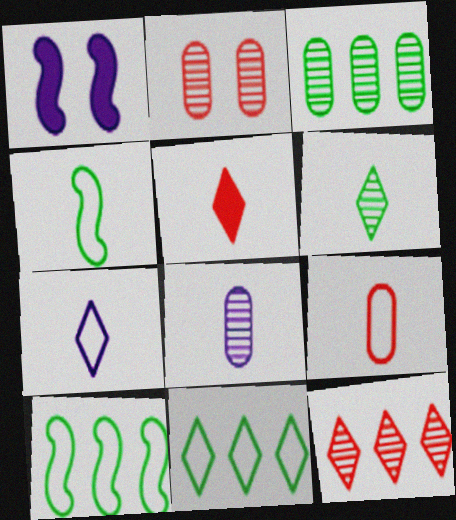[[2, 3, 8], 
[4, 5, 8], 
[4, 7, 9], 
[5, 6, 7]]